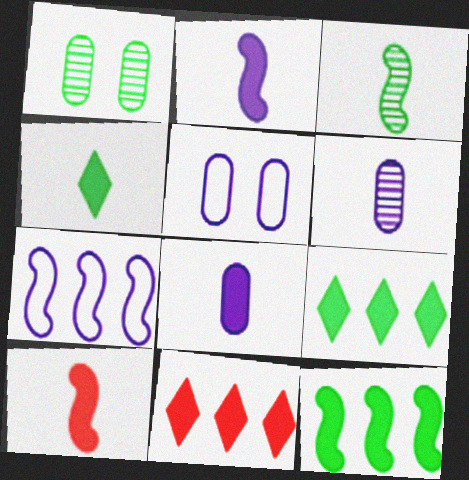[[3, 5, 11], 
[4, 8, 10]]